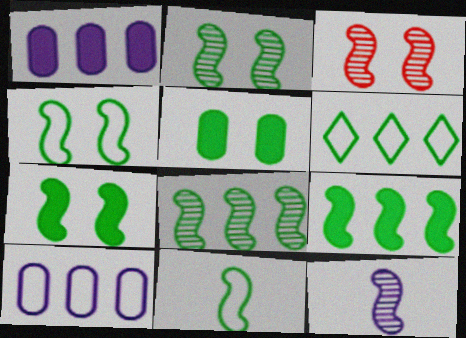[[2, 4, 7], 
[2, 9, 11], 
[3, 8, 12], 
[7, 8, 11]]